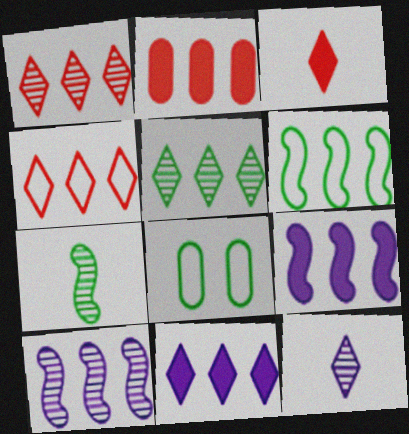[[3, 8, 10], 
[4, 5, 11]]